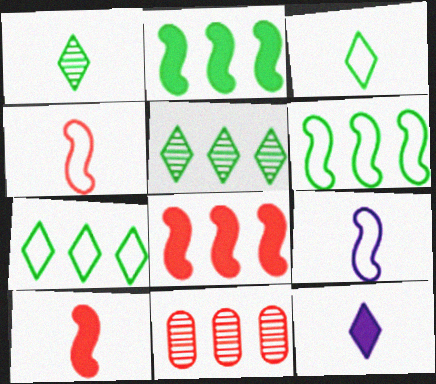[]